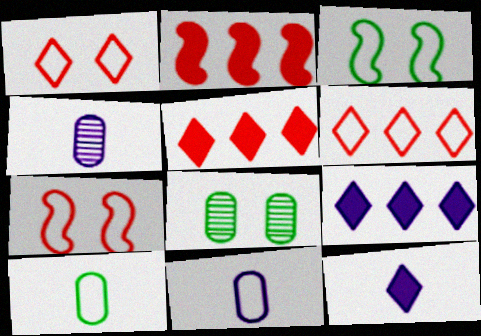[[3, 4, 5], 
[3, 6, 11]]